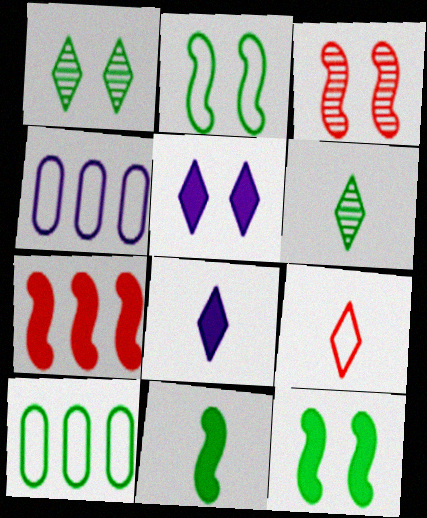[[1, 10, 11], 
[2, 4, 9], 
[3, 8, 10], 
[6, 8, 9], 
[6, 10, 12]]